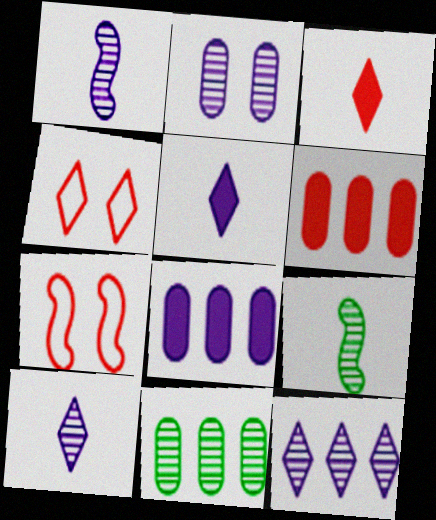[[1, 2, 12], 
[4, 8, 9], 
[5, 7, 11]]